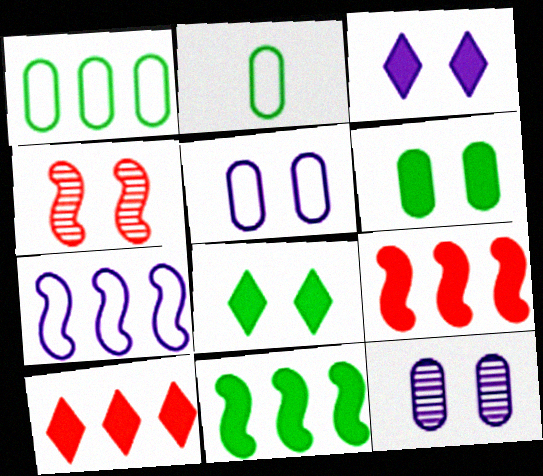[[4, 5, 8]]